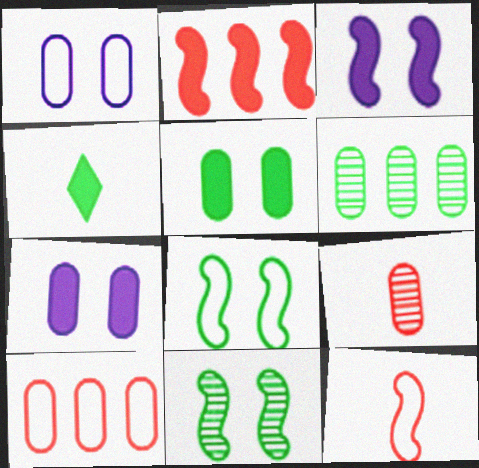[[2, 4, 7], 
[4, 6, 8]]